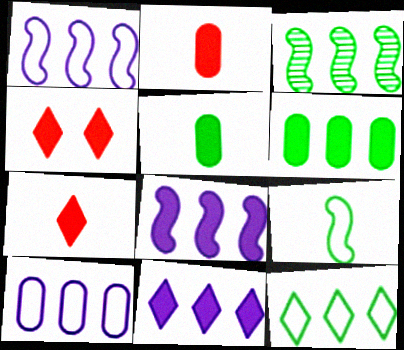[[3, 6, 12], 
[4, 5, 8]]